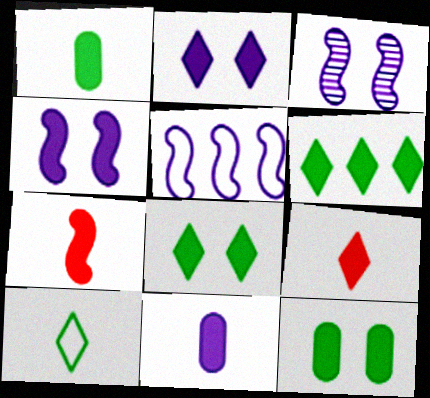[[2, 6, 9]]